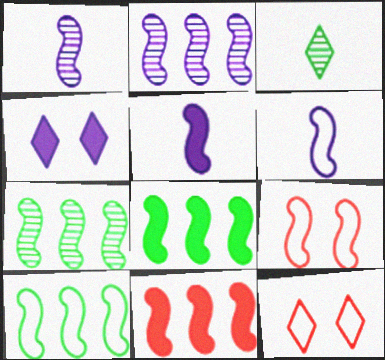[[1, 5, 6], 
[1, 8, 9], 
[2, 10, 11], 
[5, 7, 9], 
[6, 9, 10], 
[7, 8, 10]]